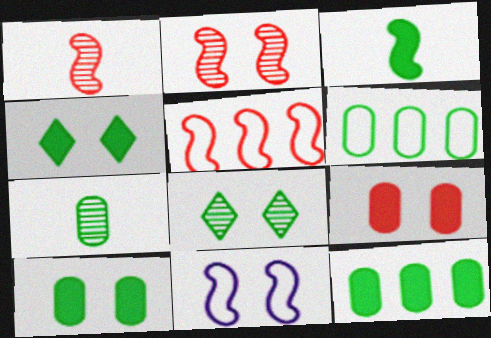[[3, 4, 12], 
[3, 6, 8], 
[6, 7, 10], 
[8, 9, 11]]